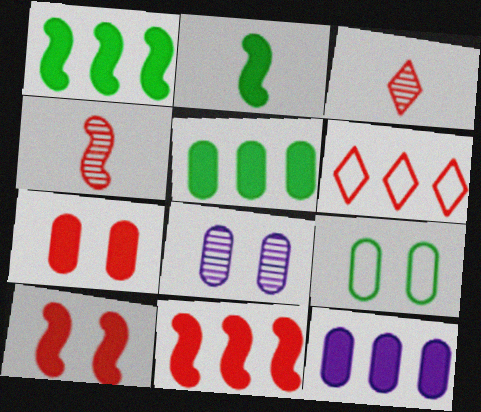[[2, 6, 8], 
[4, 6, 7], 
[7, 8, 9]]